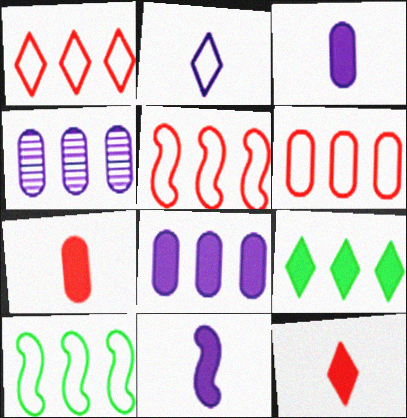[[1, 5, 6], 
[4, 5, 9]]